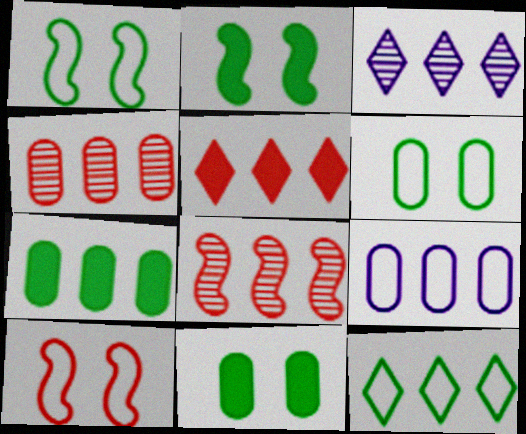[[3, 5, 12], 
[4, 7, 9]]